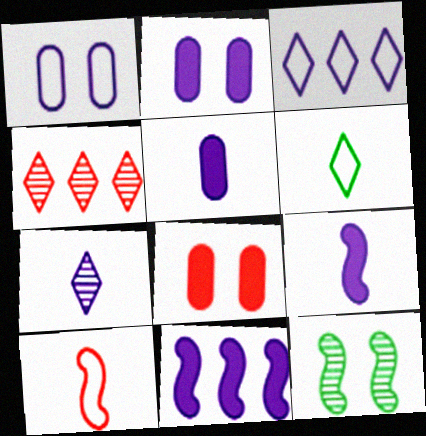[[1, 7, 11], 
[4, 8, 10], 
[10, 11, 12]]